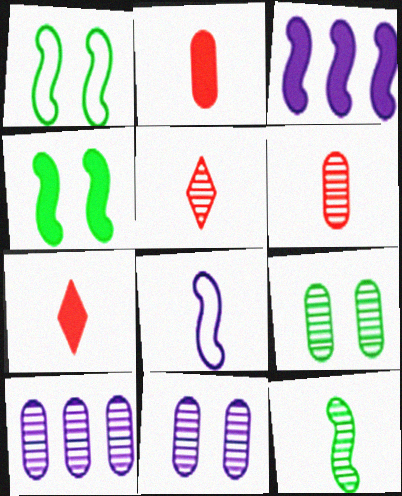[[1, 7, 10], 
[6, 9, 10]]